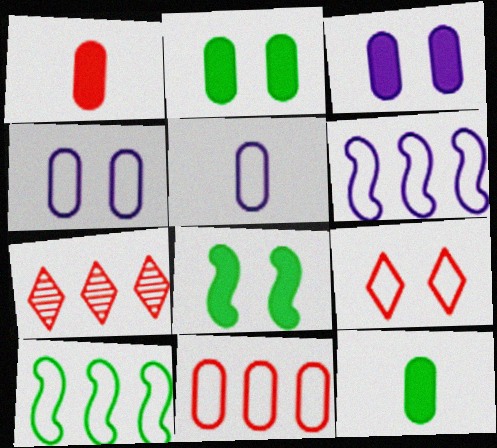[[5, 7, 8], 
[5, 9, 10]]